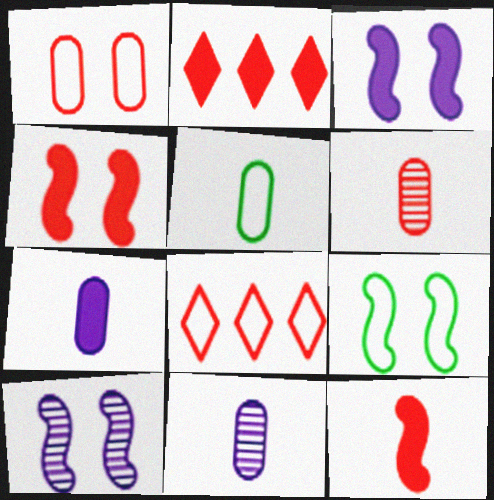[[2, 5, 10], 
[2, 9, 11], 
[4, 6, 8], 
[4, 9, 10], 
[5, 6, 7]]